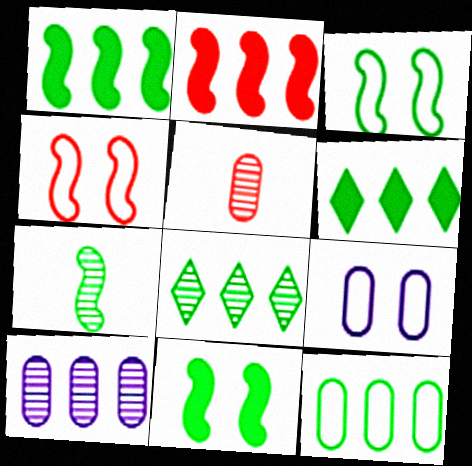[[1, 3, 7], 
[1, 8, 12]]